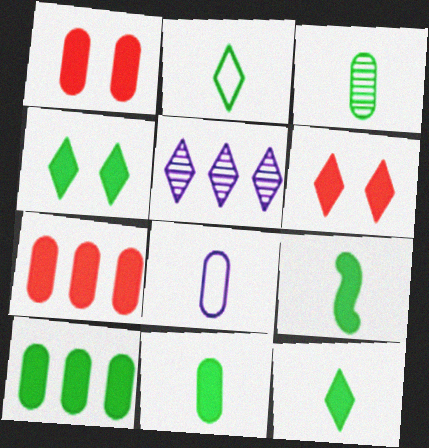[[2, 3, 9], 
[2, 5, 6], 
[4, 9, 10], 
[9, 11, 12]]